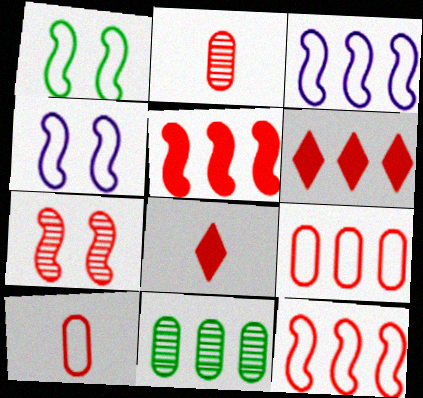[[3, 6, 11], 
[4, 8, 11], 
[6, 7, 10], 
[7, 8, 9]]